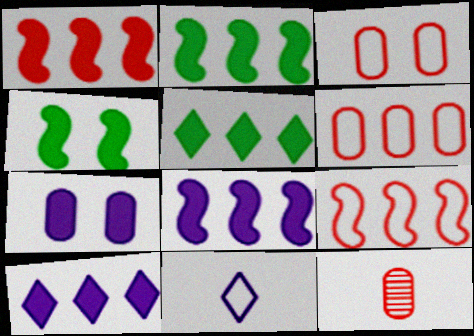[[1, 2, 8]]